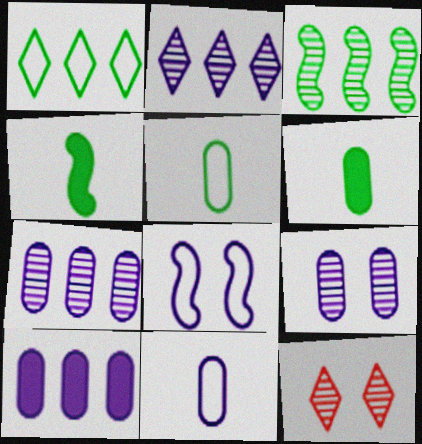[[9, 10, 11]]